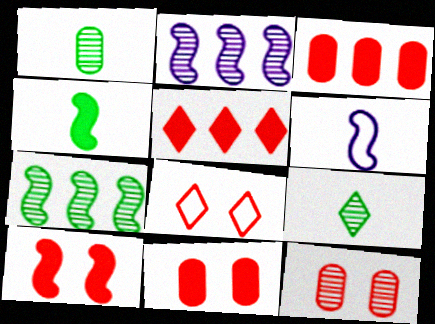[[2, 9, 12], 
[6, 7, 10], 
[8, 10, 12]]